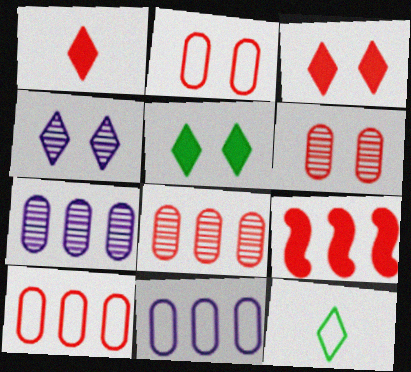[]